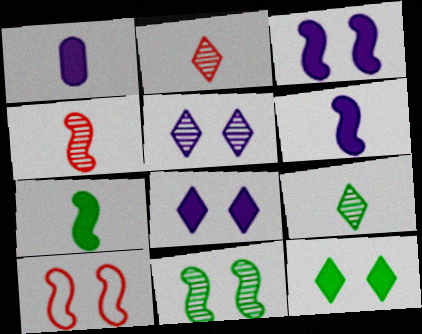[[3, 10, 11]]